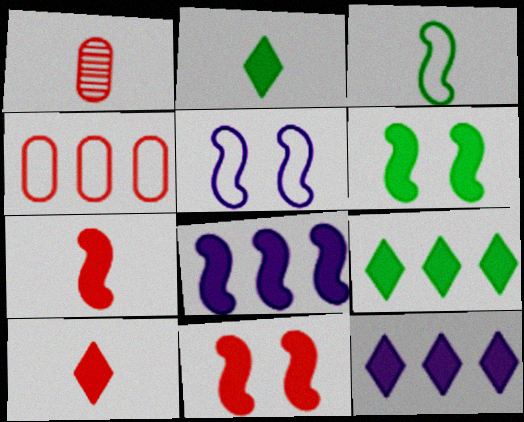[[1, 5, 9], 
[6, 7, 8]]